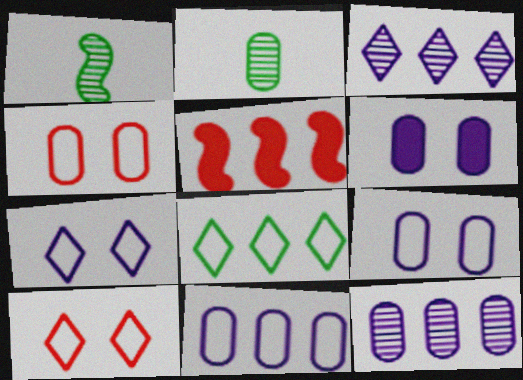[[2, 5, 7], 
[5, 8, 12]]